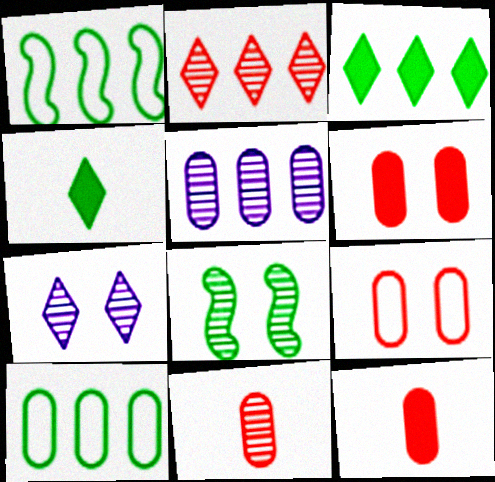[[1, 7, 12], 
[4, 8, 10]]